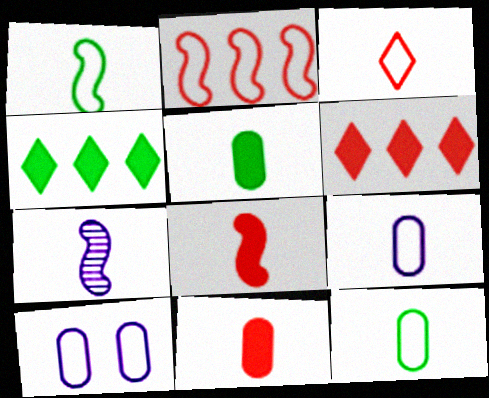[[1, 3, 9], 
[1, 7, 8], 
[3, 5, 7]]